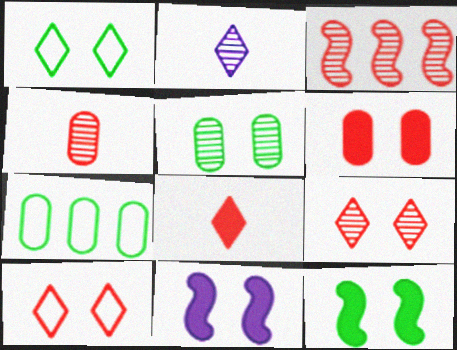[[1, 5, 12], 
[2, 3, 5], 
[3, 4, 9], 
[5, 10, 11]]